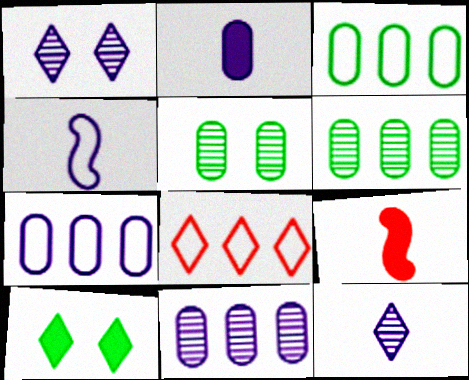[[1, 3, 9], 
[2, 4, 12], 
[8, 10, 12]]